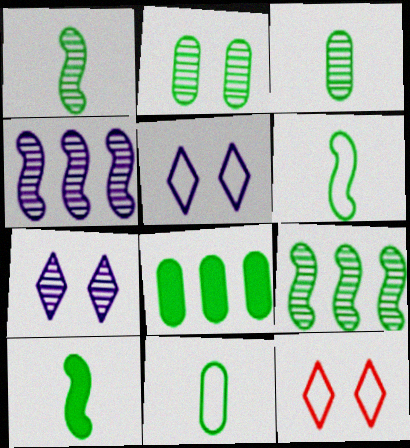[[1, 6, 10], 
[2, 8, 11]]